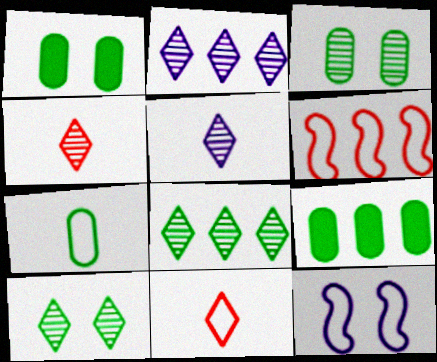[[1, 5, 6], 
[2, 4, 10], 
[2, 6, 9], 
[3, 7, 9], 
[4, 9, 12]]